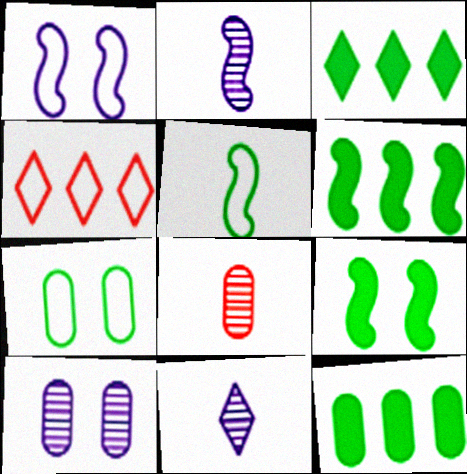[[1, 3, 8], 
[3, 6, 12]]